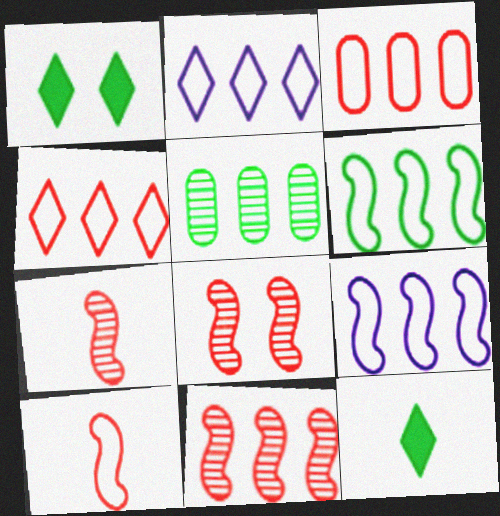[[2, 3, 6], 
[7, 8, 11]]